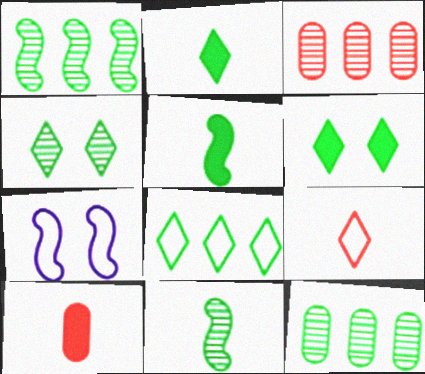[[2, 3, 7], 
[2, 4, 8], 
[4, 11, 12]]